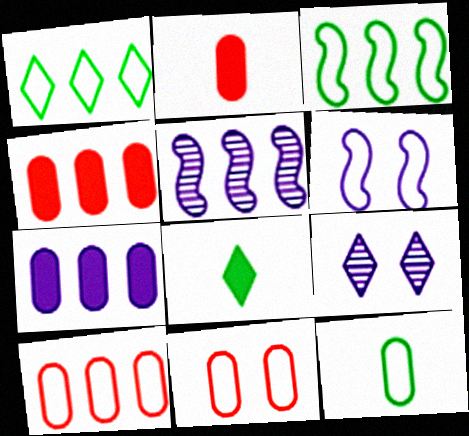[[1, 4, 5], 
[2, 3, 9], 
[5, 8, 11]]